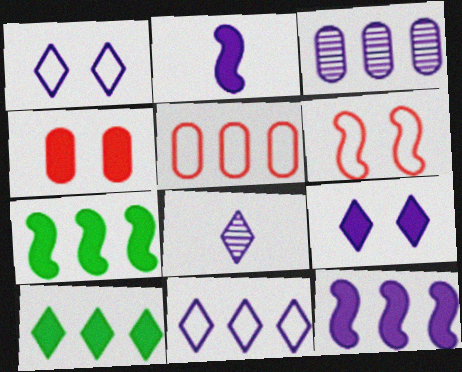[[1, 2, 3], 
[2, 4, 10], 
[3, 11, 12], 
[8, 9, 11]]